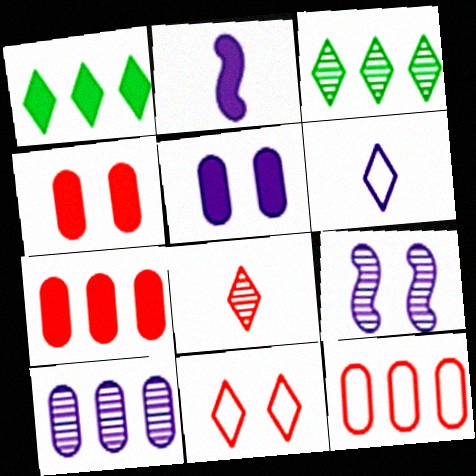[[1, 2, 4]]